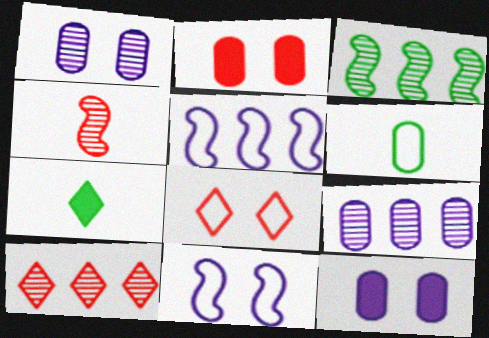[[2, 6, 9], 
[3, 9, 10], 
[5, 6, 8]]